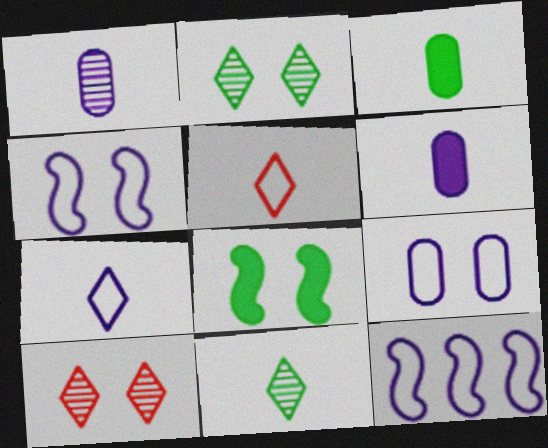[[3, 10, 12], 
[7, 9, 12], 
[8, 9, 10]]